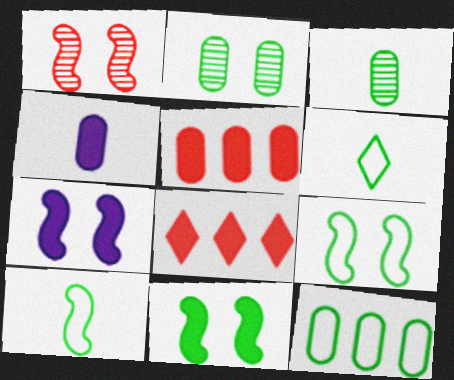[[1, 7, 9], 
[4, 8, 11], 
[6, 9, 12]]